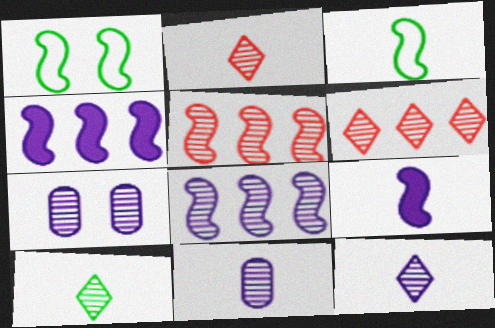[[1, 5, 9], 
[2, 10, 12], 
[5, 7, 10], 
[7, 8, 12]]